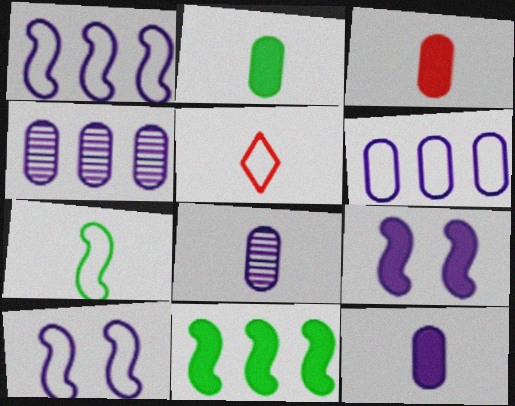[[2, 3, 12]]